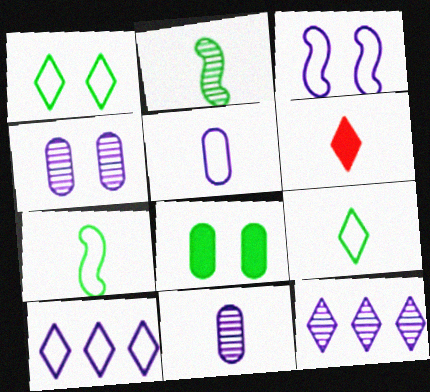[[1, 6, 12], 
[2, 5, 6], 
[3, 5, 10], 
[6, 7, 11]]